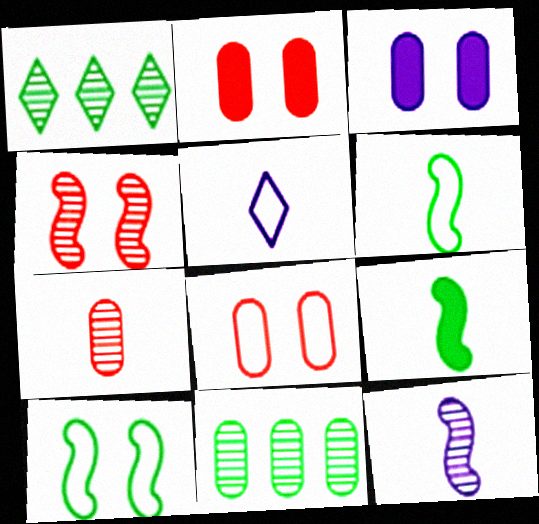[[5, 7, 9]]